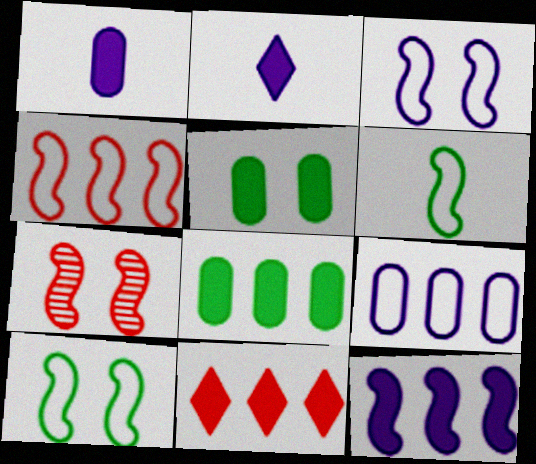[[3, 4, 6], 
[6, 7, 12], 
[8, 11, 12]]